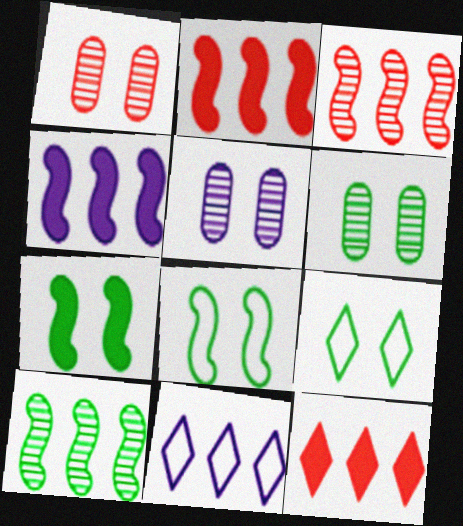[[1, 5, 6], 
[6, 7, 9]]